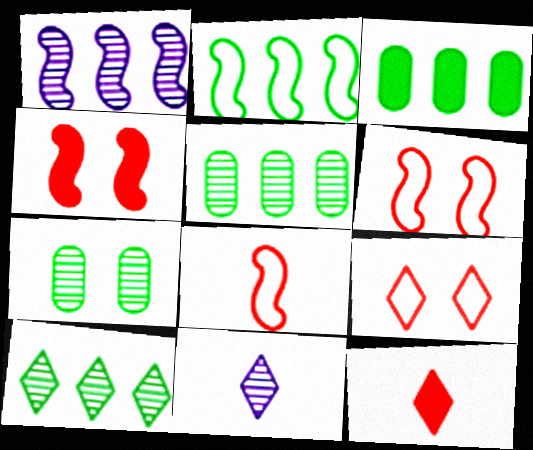[[2, 3, 10], 
[3, 6, 11]]